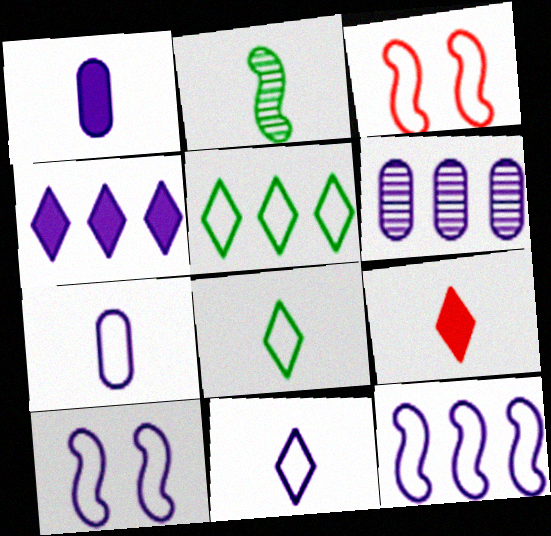[[2, 7, 9], 
[3, 5, 7], 
[4, 6, 12]]